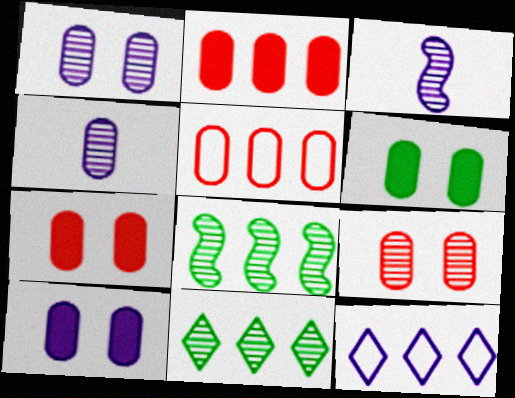[[2, 8, 12], 
[3, 9, 11], 
[3, 10, 12], 
[4, 5, 6], 
[6, 7, 10]]